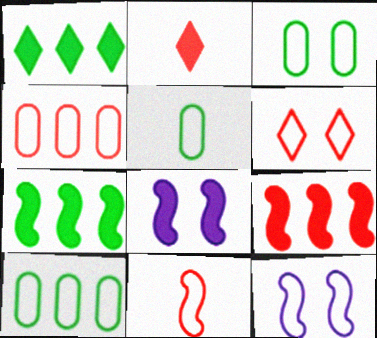[[3, 5, 10], 
[3, 6, 12], 
[4, 6, 11]]